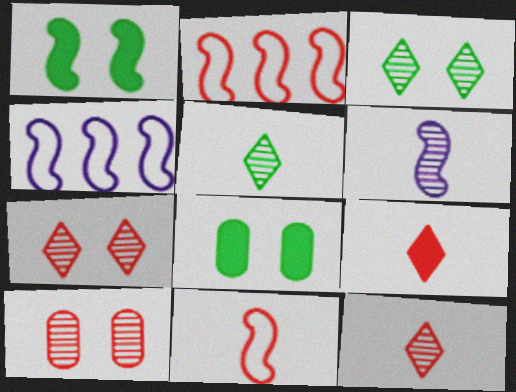[[1, 2, 6], 
[2, 9, 10], 
[4, 8, 12]]